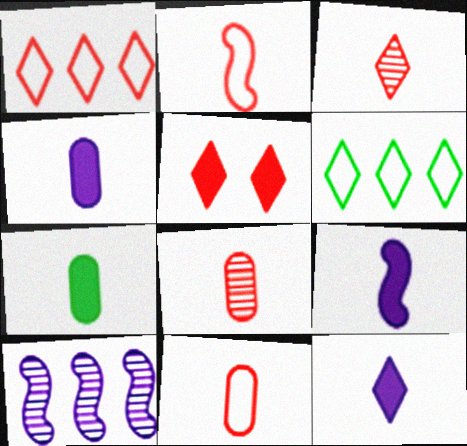[[1, 3, 5], 
[4, 9, 12]]